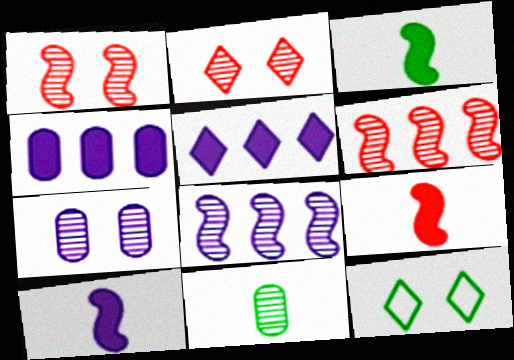[[2, 8, 11], 
[3, 9, 10]]